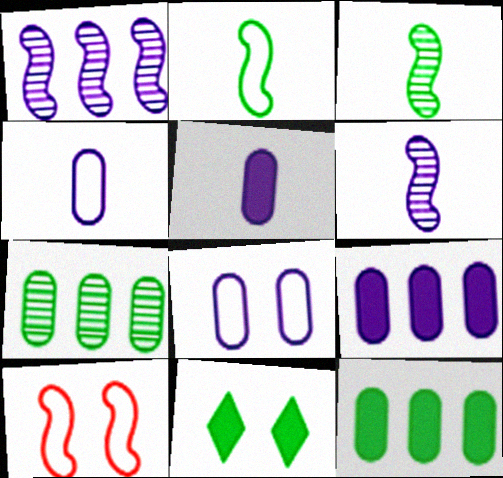[[2, 7, 11]]